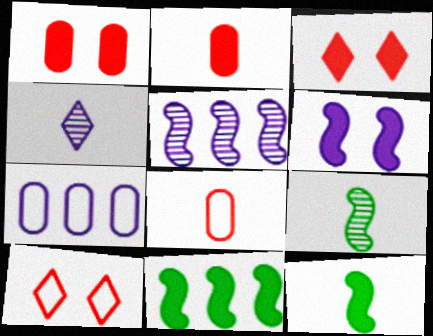[[3, 7, 9], 
[4, 6, 7], 
[4, 8, 12]]